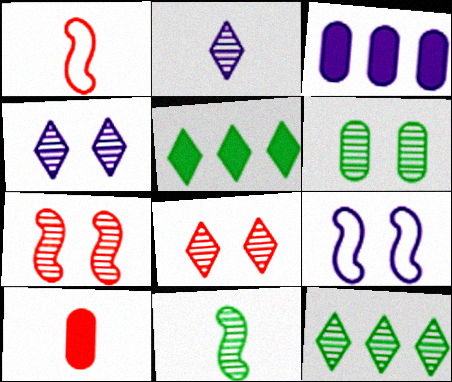[[2, 3, 9], 
[2, 8, 12], 
[4, 6, 7], 
[6, 11, 12], 
[9, 10, 12]]